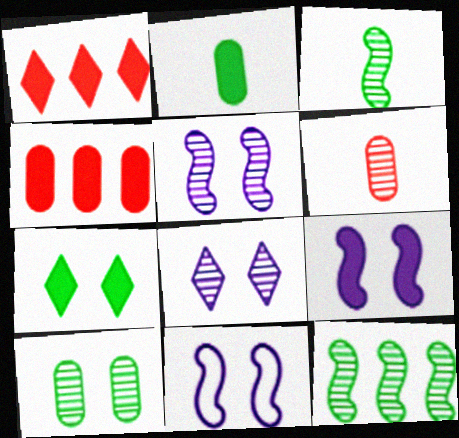[[1, 2, 9], 
[5, 9, 11], 
[6, 8, 12]]